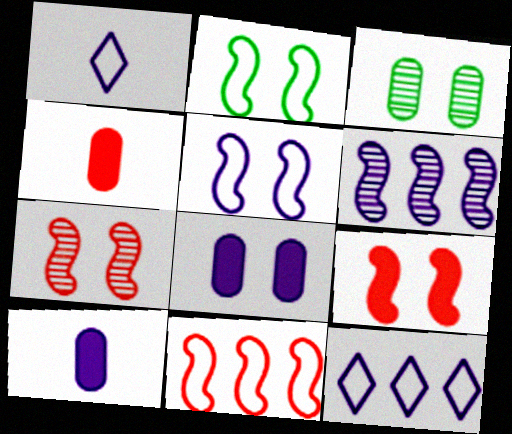[[1, 6, 8]]